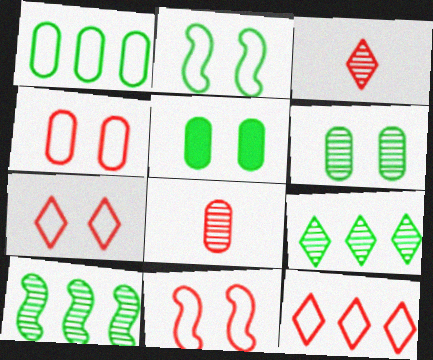[[4, 7, 11]]